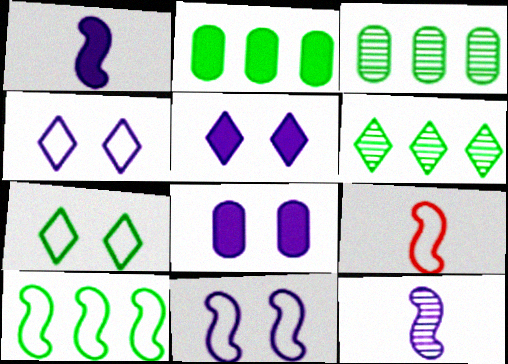[[2, 6, 10], 
[3, 5, 9], 
[6, 8, 9], 
[9, 10, 11]]